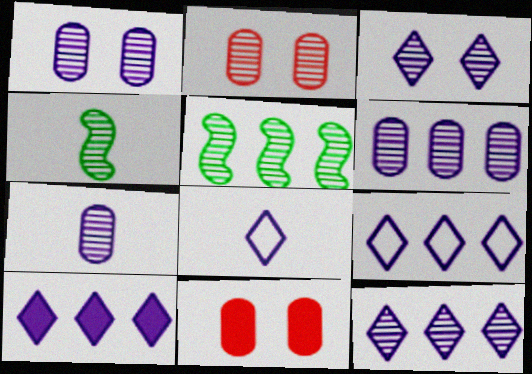[[1, 6, 7], 
[2, 4, 12], 
[3, 8, 10], 
[4, 9, 11], 
[5, 8, 11], 
[9, 10, 12]]